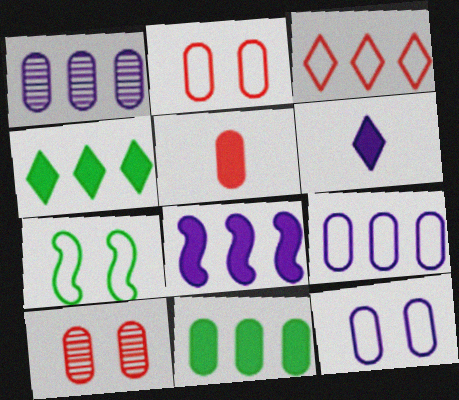[]